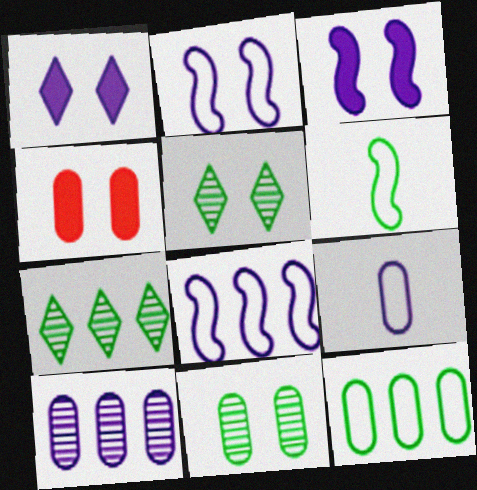[[2, 4, 5]]